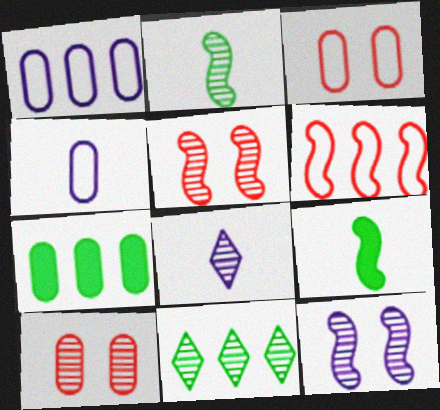[[4, 7, 10], 
[6, 9, 12]]